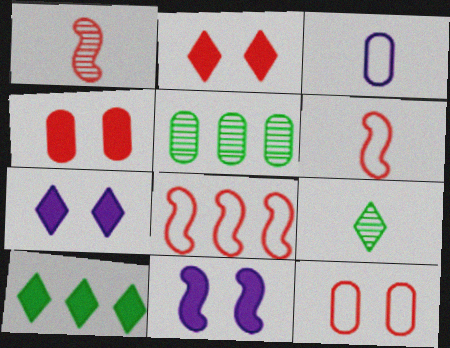[[3, 4, 5], 
[5, 6, 7]]